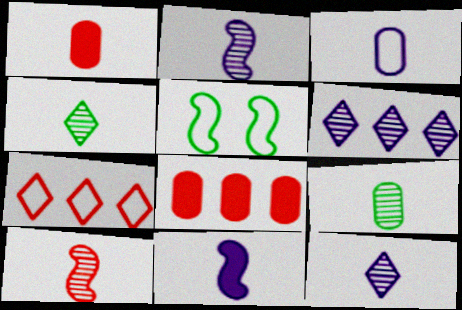[[1, 3, 9], 
[1, 5, 6], 
[3, 5, 7], 
[3, 11, 12], 
[5, 8, 12], 
[9, 10, 12]]